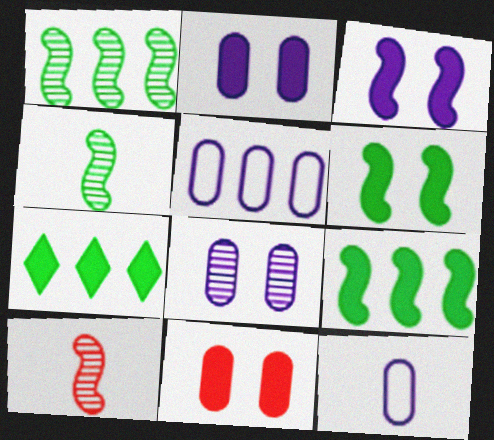[]